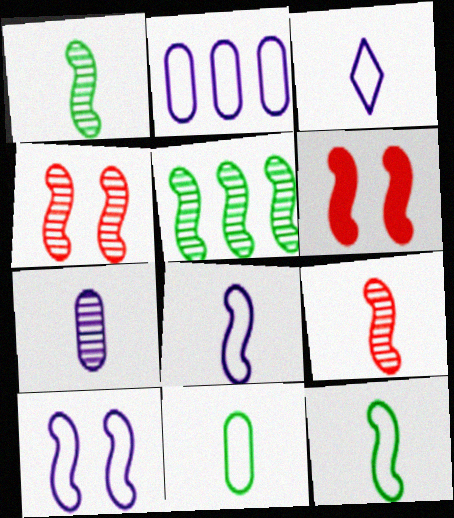[[2, 3, 10], 
[5, 6, 8]]